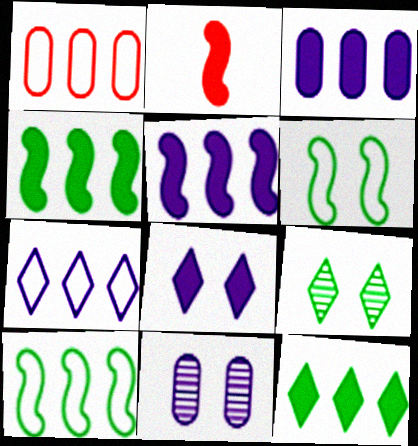[[1, 7, 10]]